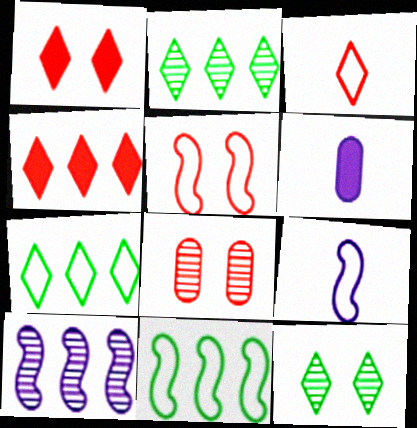[[1, 5, 8], 
[2, 5, 6], 
[5, 9, 11]]